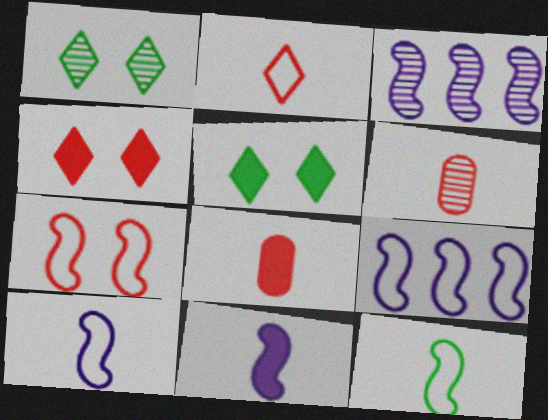[[1, 3, 6], 
[1, 8, 9], 
[5, 6, 9], 
[7, 9, 12]]